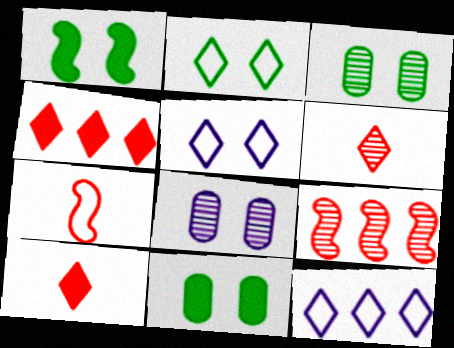[[1, 2, 3]]